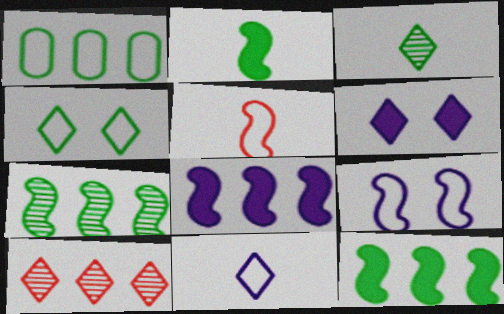[[1, 8, 10]]